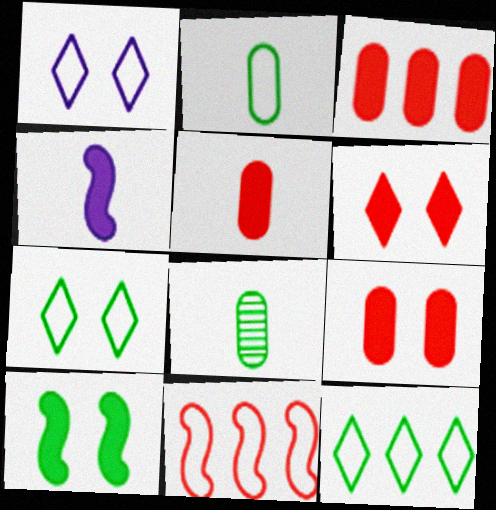[[1, 2, 11], 
[3, 5, 9], 
[8, 10, 12]]